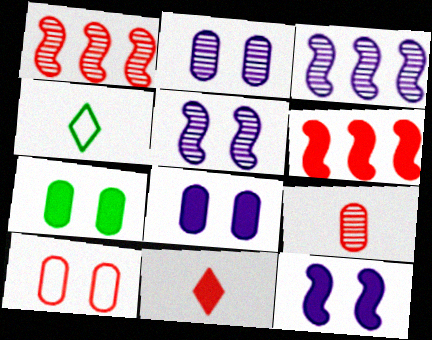[[1, 4, 8], 
[1, 10, 11], 
[2, 4, 6], 
[2, 7, 10]]